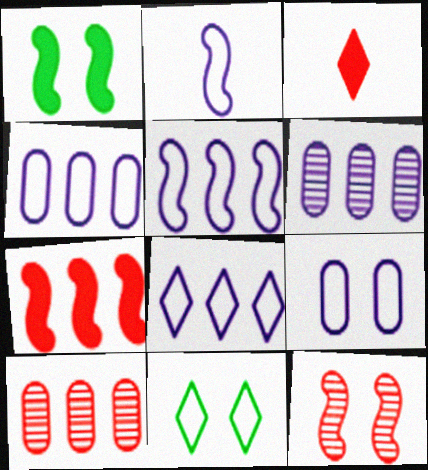[[2, 8, 9], 
[4, 5, 8]]